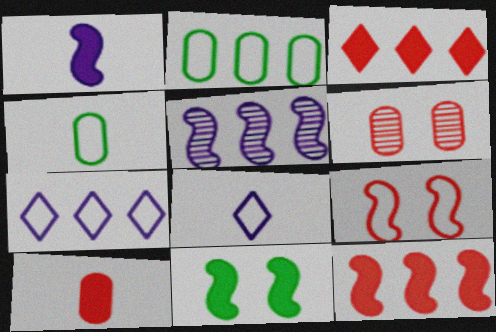[[1, 11, 12], 
[2, 3, 5], 
[2, 8, 9], 
[4, 7, 9]]